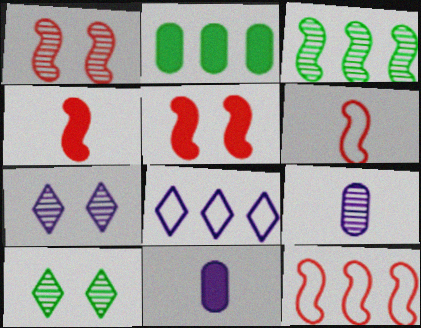[[1, 4, 12], 
[2, 6, 7], 
[10, 11, 12]]